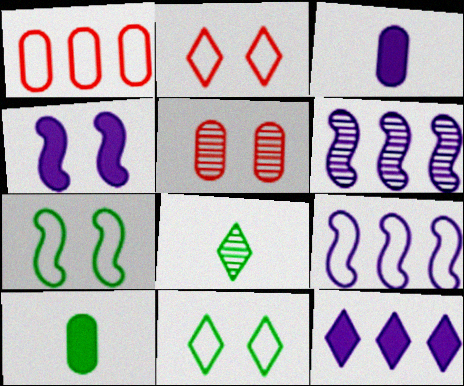[[1, 4, 8], 
[2, 6, 10], 
[2, 8, 12], 
[3, 4, 12], 
[4, 5, 11], 
[5, 6, 8]]